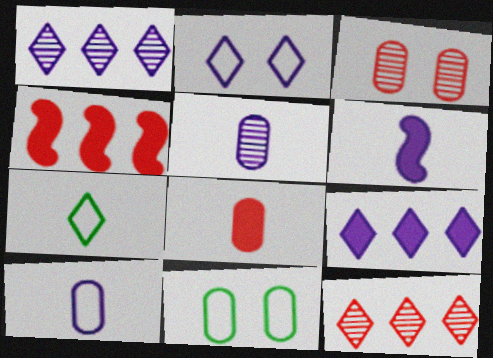[[6, 11, 12]]